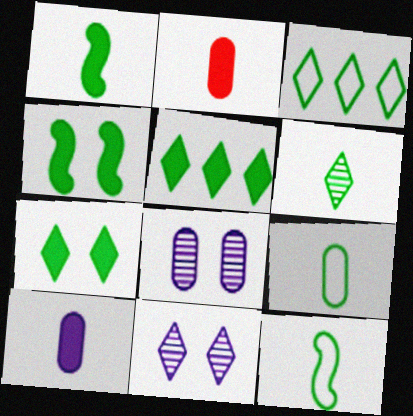[[1, 6, 9], 
[3, 6, 7]]